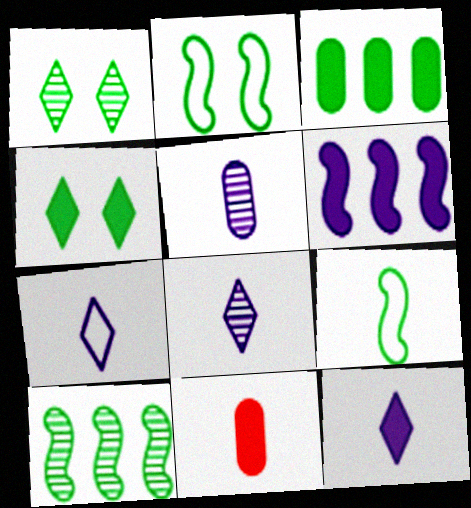[[1, 3, 9], 
[4, 6, 11], 
[7, 8, 12], 
[8, 9, 11]]